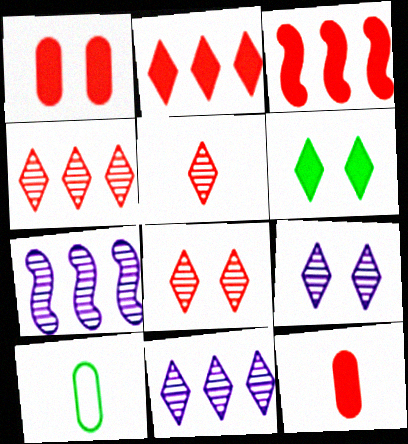[[3, 9, 10], 
[4, 5, 8]]